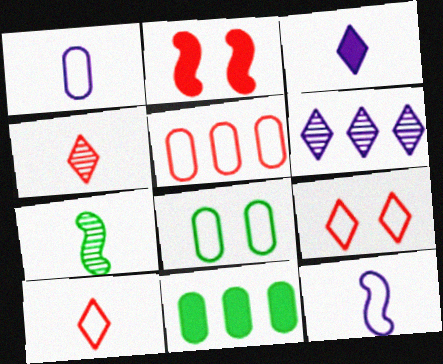[[1, 5, 8], 
[2, 3, 11], 
[2, 4, 5]]